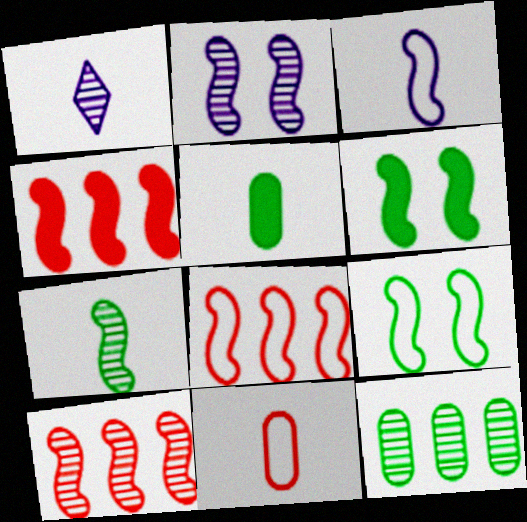[[2, 7, 10], 
[3, 6, 10], 
[3, 8, 9], 
[4, 8, 10]]